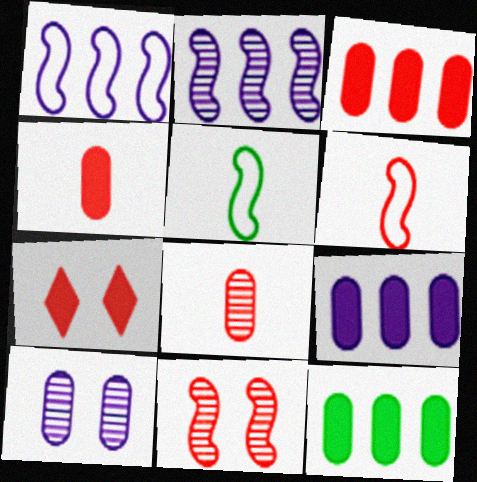[[3, 9, 12]]